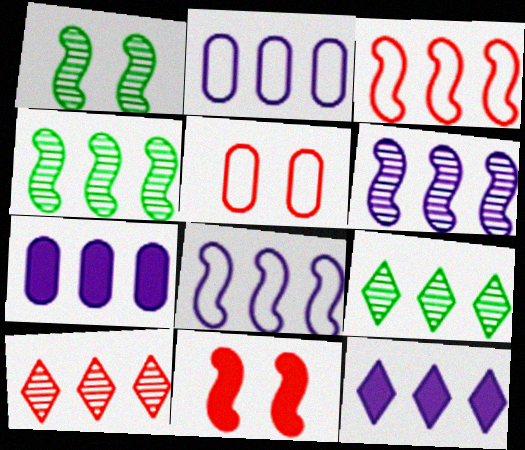[[2, 6, 12], 
[3, 7, 9]]